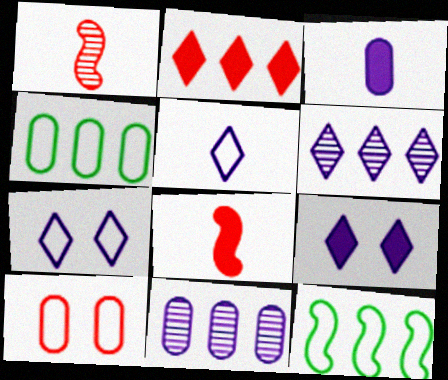[[1, 2, 10], 
[1, 4, 9], 
[2, 11, 12], 
[5, 6, 9], 
[5, 10, 12]]